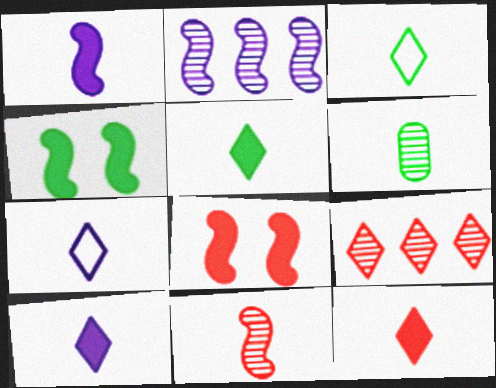[[5, 10, 12]]